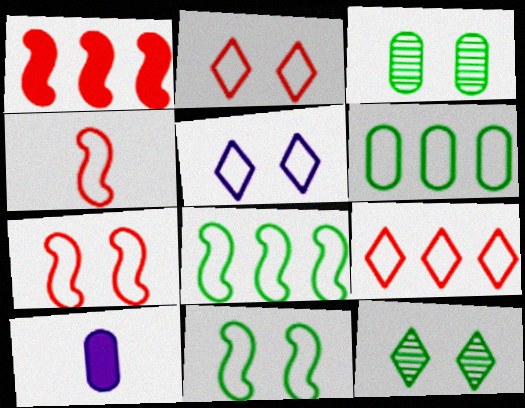[[4, 5, 6]]